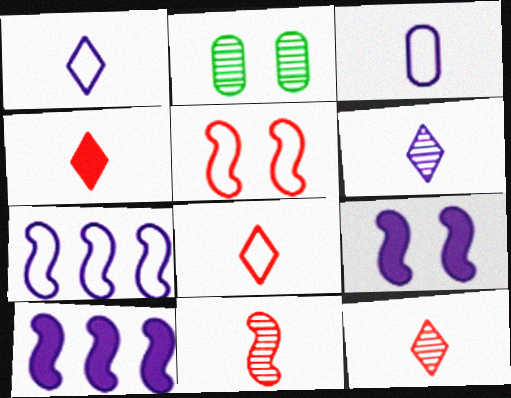[[2, 4, 7], 
[2, 8, 10], 
[4, 8, 12]]